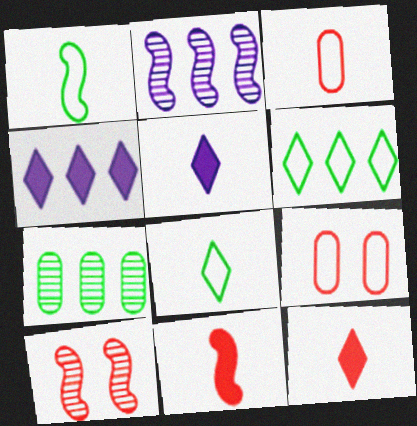[]